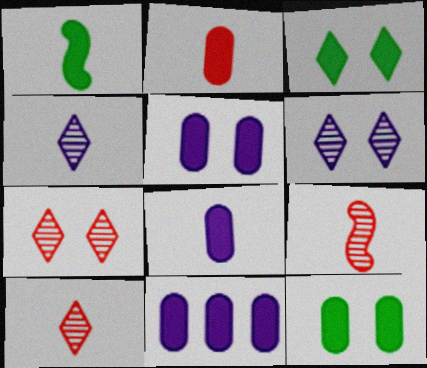[[2, 11, 12], 
[5, 8, 11]]